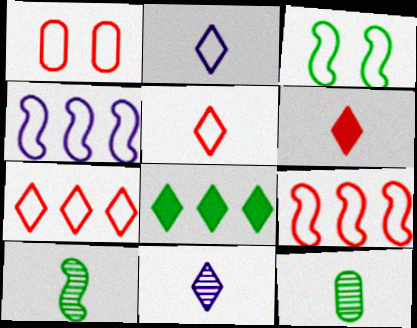[[1, 5, 9], 
[3, 8, 12]]